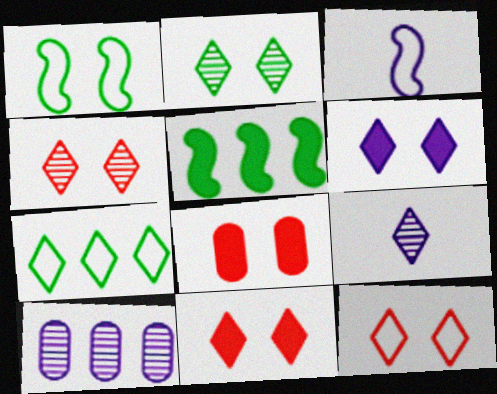[[2, 6, 12], 
[3, 6, 10], 
[4, 11, 12], 
[7, 9, 11]]